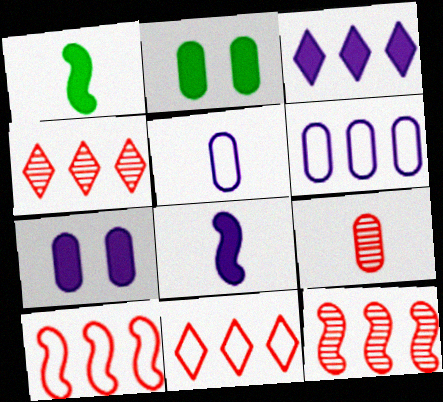[[2, 6, 9], 
[3, 7, 8]]